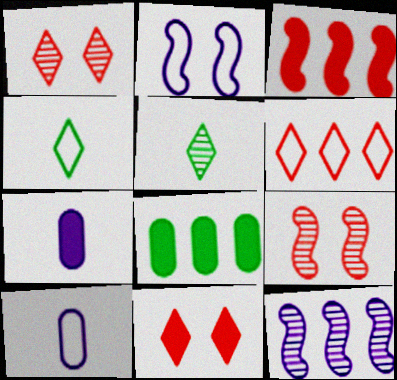[[6, 8, 12]]